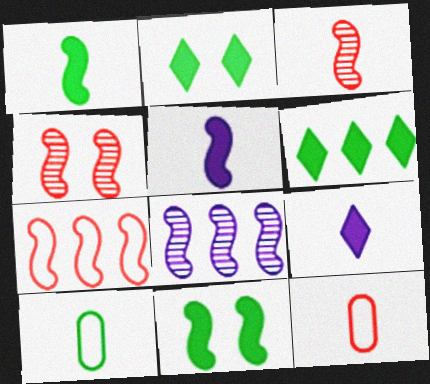[[2, 8, 12], 
[3, 9, 10]]